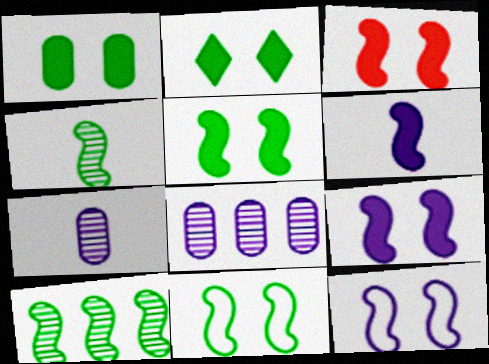[[1, 2, 5], 
[3, 5, 9]]